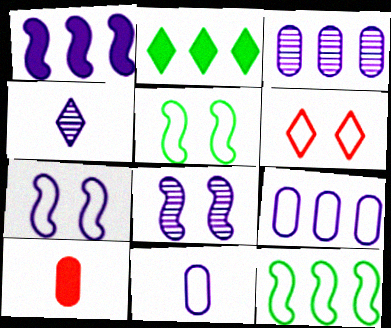[[2, 4, 6], 
[3, 4, 8], 
[6, 11, 12]]